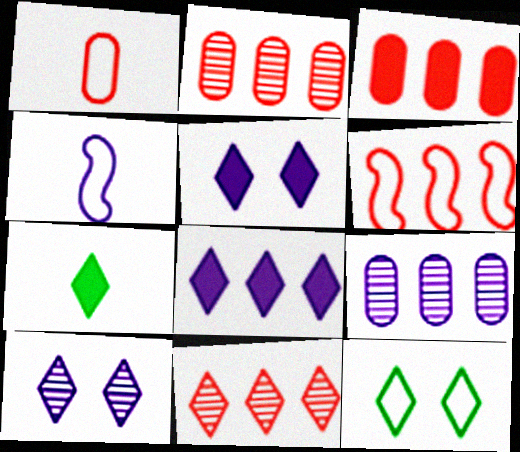[[3, 6, 11], 
[4, 5, 9]]